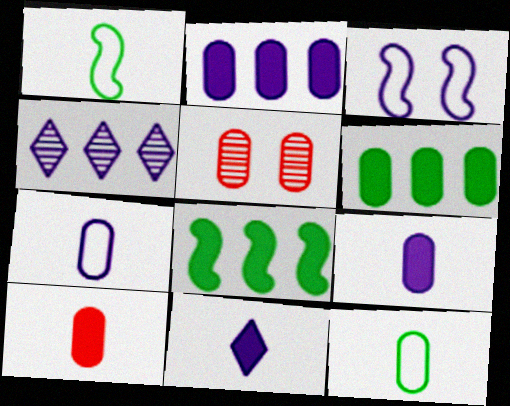[[2, 5, 12], 
[3, 4, 9], 
[5, 6, 7]]